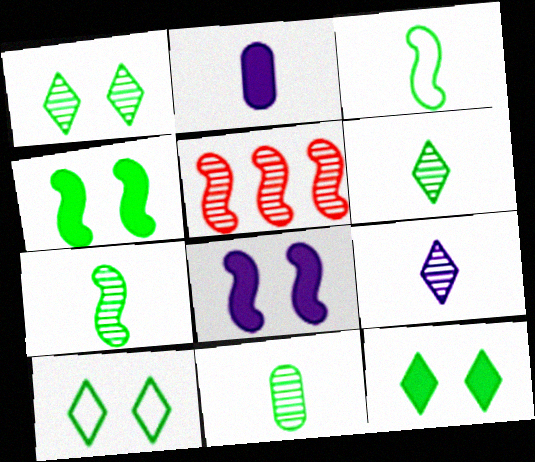[[1, 10, 12], 
[2, 5, 10], 
[3, 5, 8], 
[6, 7, 11]]